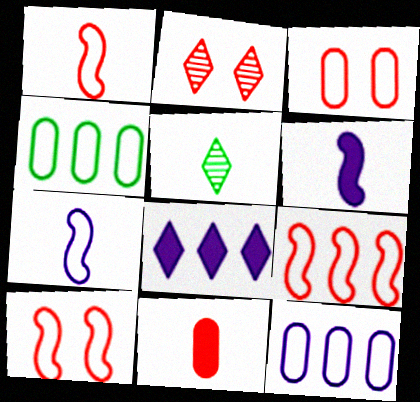[[1, 9, 10], 
[2, 4, 6], 
[2, 9, 11], 
[5, 7, 11]]